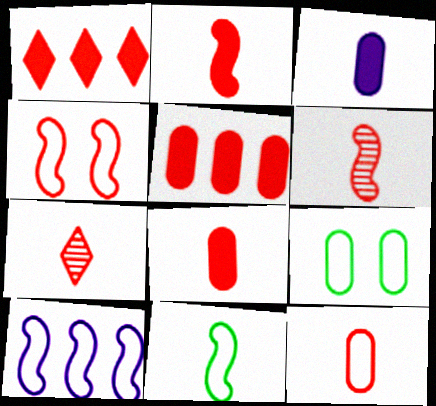[[2, 7, 12], 
[3, 7, 11], 
[4, 5, 7], 
[4, 10, 11]]